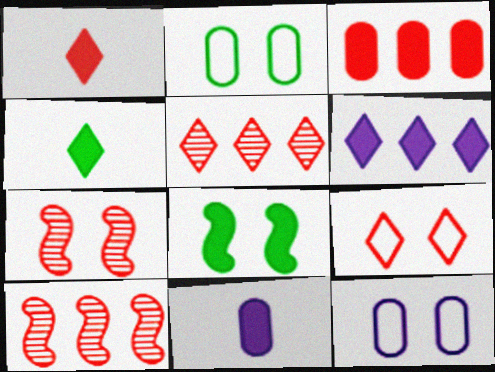[[1, 5, 9], 
[4, 10, 12]]